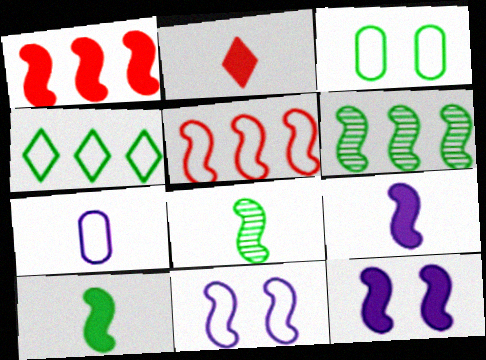[[1, 8, 11], 
[1, 10, 12], 
[2, 7, 8], 
[5, 8, 12]]